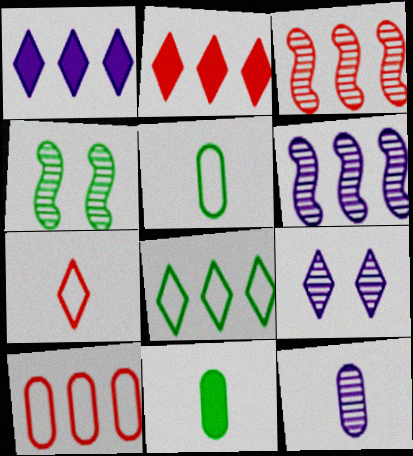[[2, 3, 10], 
[4, 8, 11], 
[6, 9, 12]]